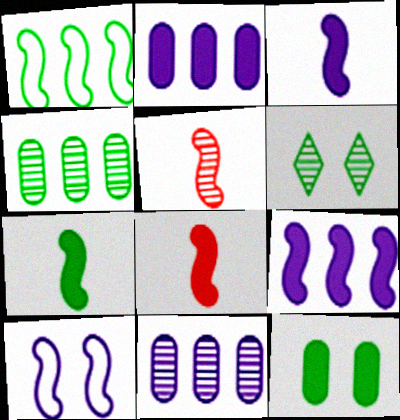[[3, 7, 8], 
[5, 6, 11]]